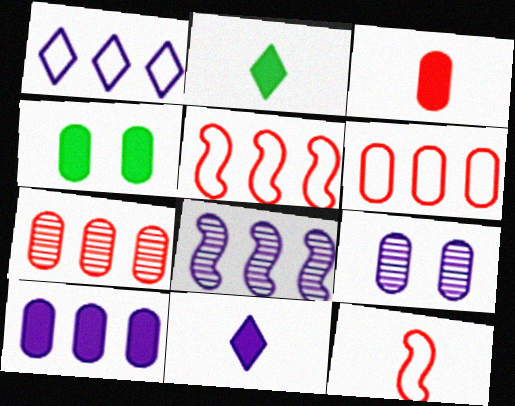[[1, 8, 10], 
[2, 5, 9], 
[3, 4, 10]]